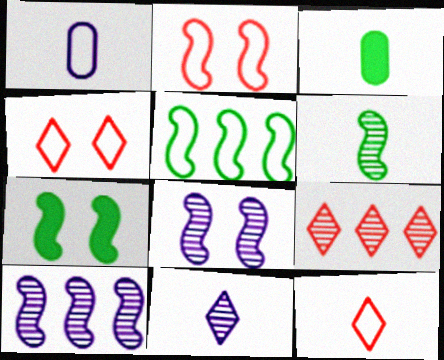[[1, 4, 5], 
[1, 7, 9], 
[2, 7, 8], 
[3, 4, 10], 
[5, 6, 7]]